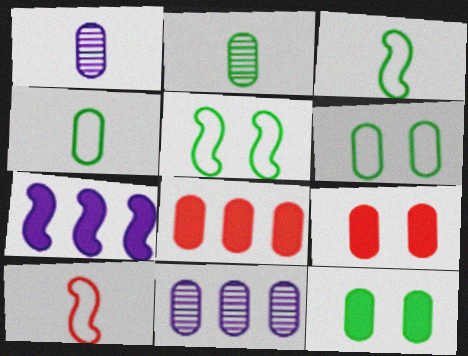[[1, 6, 8], 
[4, 9, 11]]